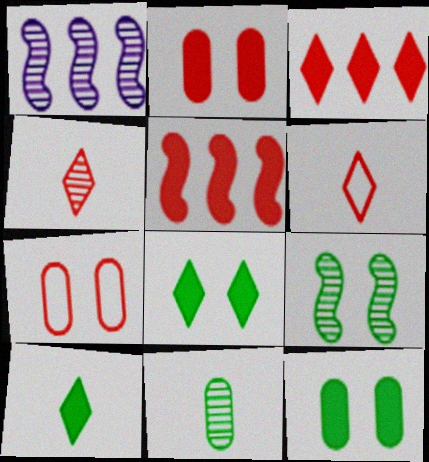[[1, 6, 12], 
[1, 7, 10], 
[4, 5, 7]]